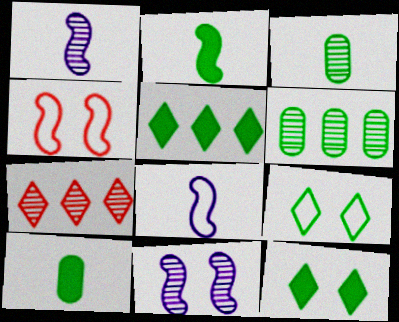[[2, 6, 9], 
[3, 7, 11]]